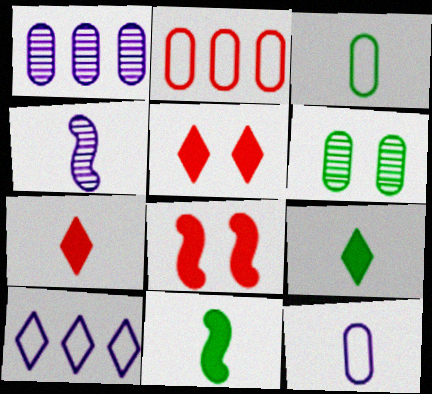[[3, 4, 7]]